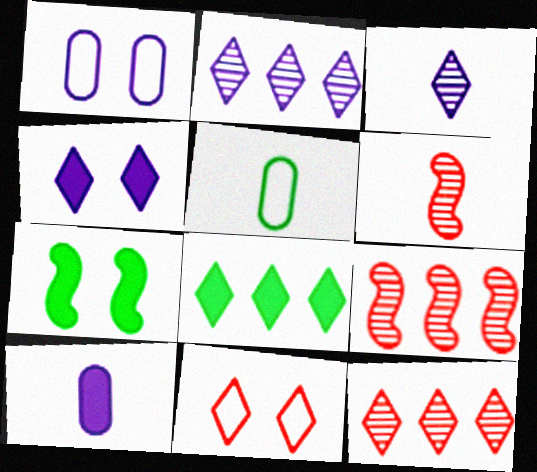[[1, 6, 8], 
[3, 8, 11], 
[4, 5, 9]]